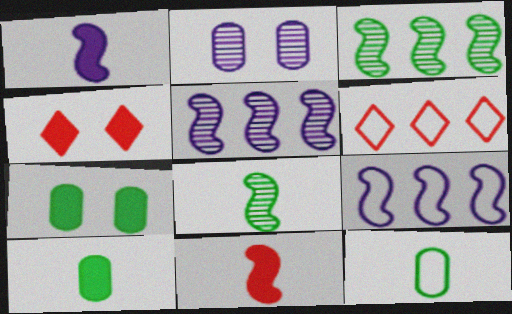[[4, 5, 12]]